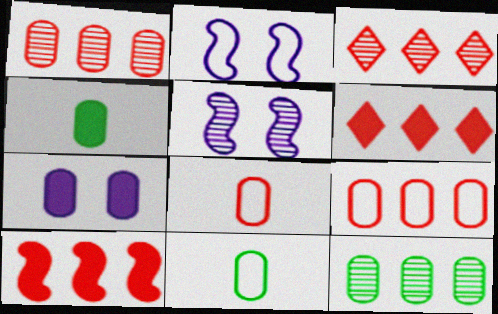[[1, 7, 11], 
[2, 3, 4], 
[3, 9, 10], 
[5, 6, 11], 
[7, 8, 12]]